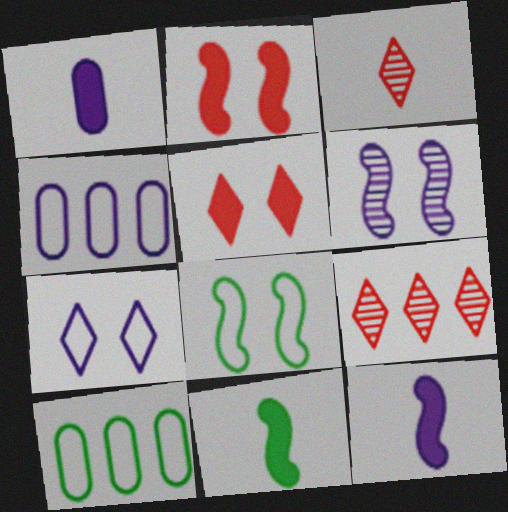[[1, 8, 9], 
[2, 6, 8]]